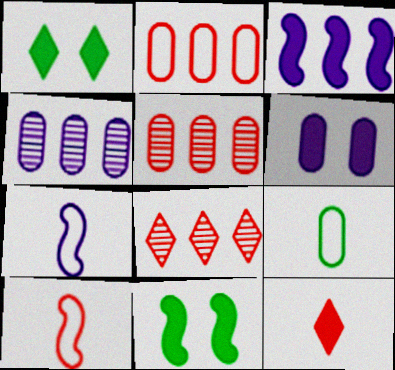[[1, 4, 10], 
[1, 5, 7], 
[5, 6, 9]]